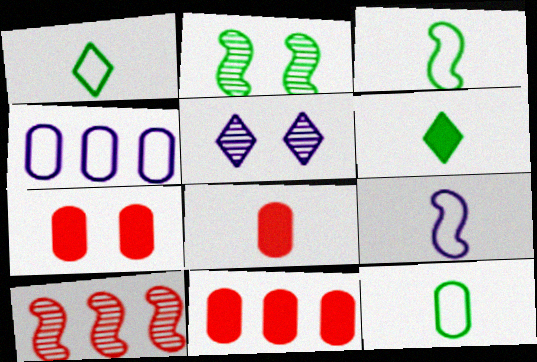[[1, 3, 12], 
[3, 5, 11], 
[7, 8, 11]]